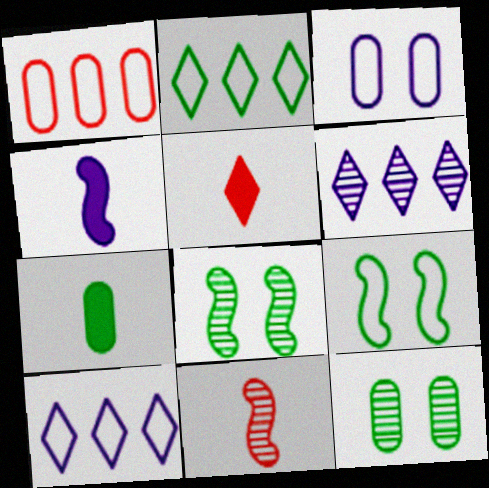[[2, 7, 8], 
[3, 4, 6], 
[4, 5, 7], 
[6, 11, 12]]